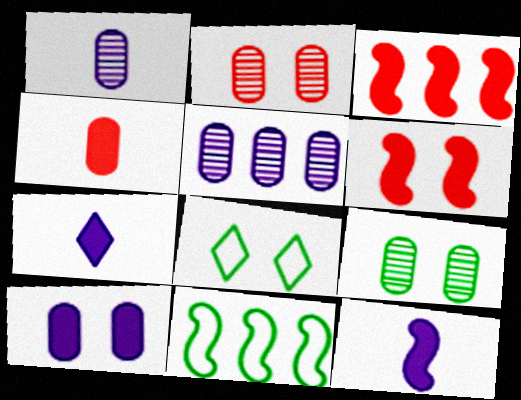[[1, 3, 8], 
[2, 7, 11]]